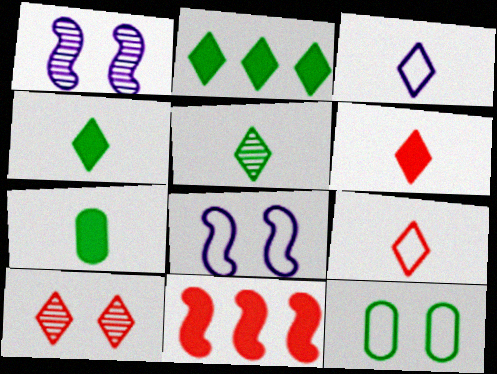[[2, 3, 10], 
[3, 5, 6]]